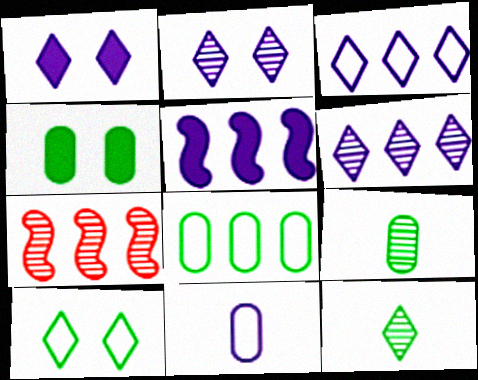[[2, 5, 11], 
[2, 7, 9], 
[4, 8, 9]]